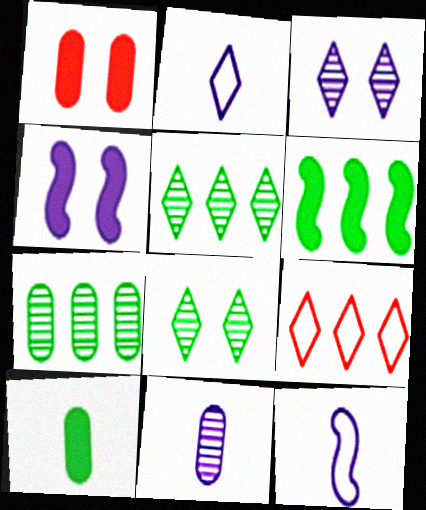[[1, 5, 12]]